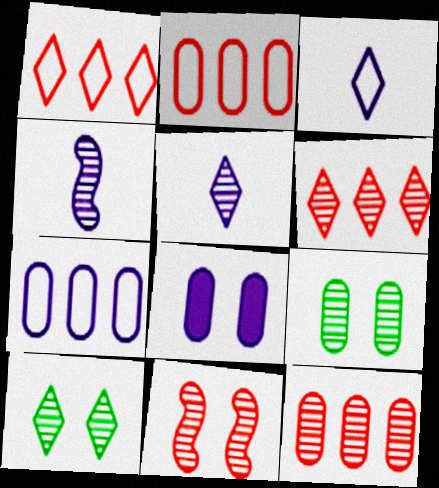[[4, 6, 9], 
[4, 10, 12], 
[5, 6, 10]]